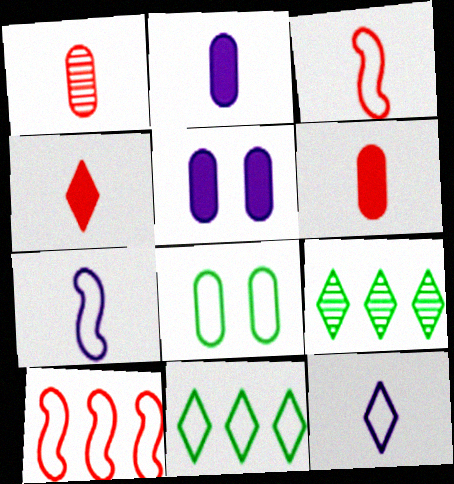[[1, 3, 4], 
[3, 5, 9], 
[8, 10, 12]]